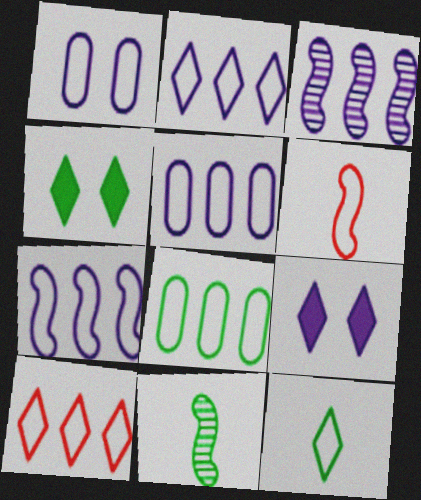[[2, 5, 7], 
[4, 8, 11], 
[7, 8, 10]]